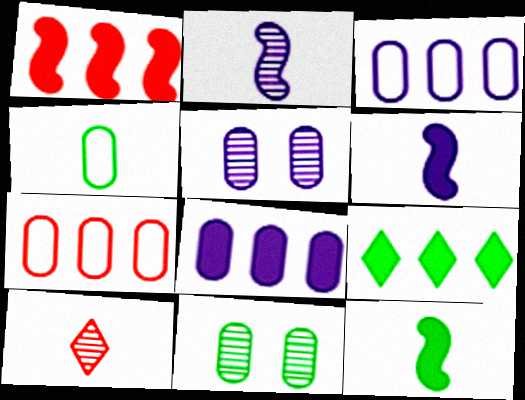[[1, 8, 9], 
[4, 6, 10]]